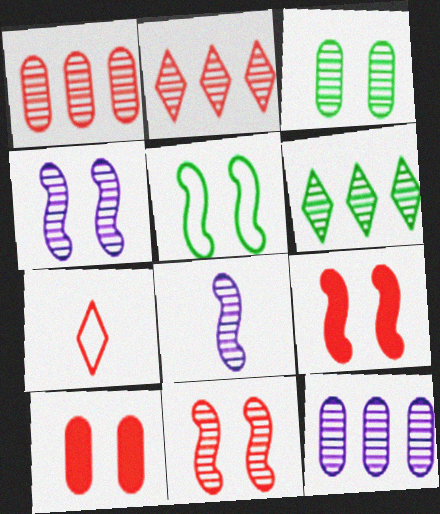[[1, 7, 9], 
[2, 3, 8], 
[4, 5, 9]]